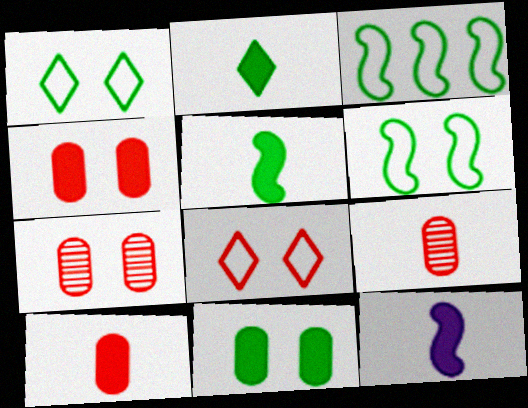[[2, 10, 12]]